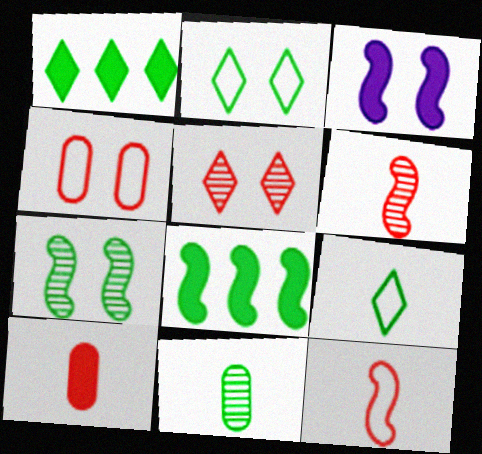[[1, 3, 10], 
[2, 8, 11]]